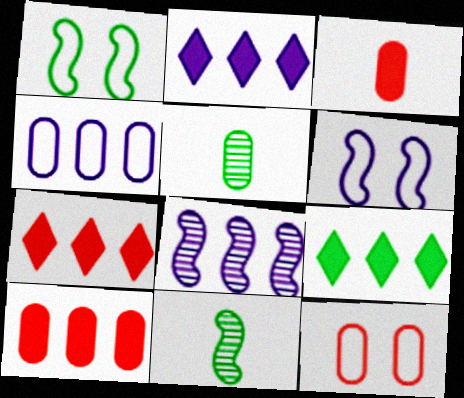[[1, 5, 9], 
[2, 4, 8], 
[2, 7, 9], 
[2, 11, 12], 
[5, 6, 7]]